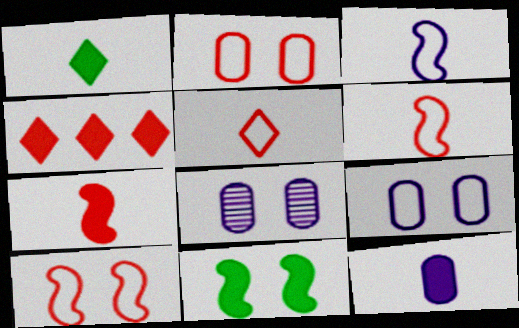[[1, 7, 12], 
[4, 11, 12]]